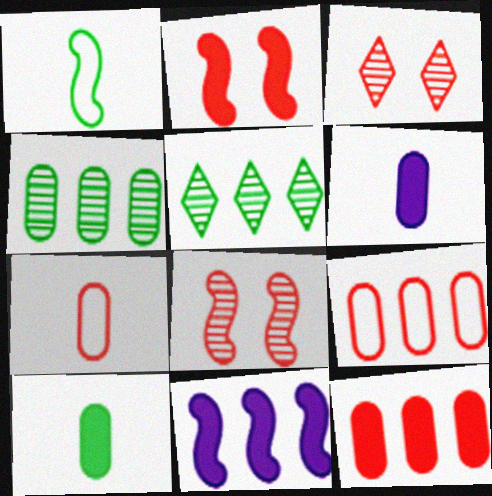[[1, 8, 11], 
[5, 9, 11]]